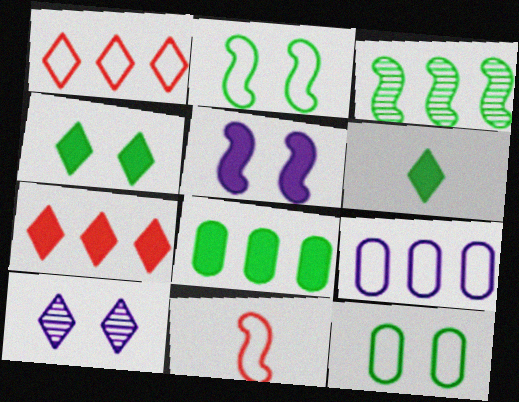[[1, 6, 10], 
[3, 5, 11], 
[3, 6, 12], 
[3, 7, 9], 
[8, 10, 11]]